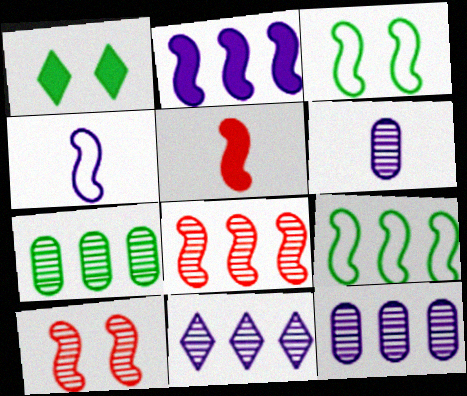[[2, 8, 9], 
[7, 8, 11]]